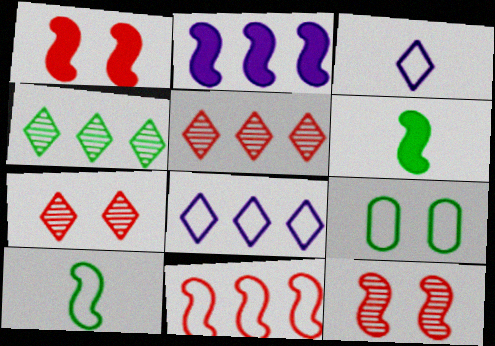[[1, 2, 6], 
[2, 10, 12], 
[3, 9, 11], 
[4, 6, 9]]